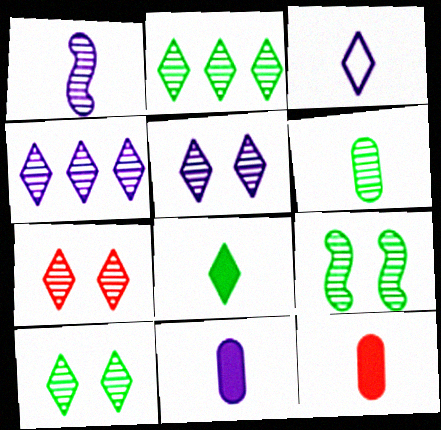[[1, 3, 11], 
[2, 6, 9], 
[5, 7, 10]]